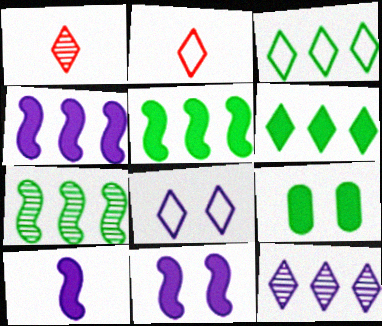[[1, 6, 8], 
[2, 3, 8], 
[4, 10, 11]]